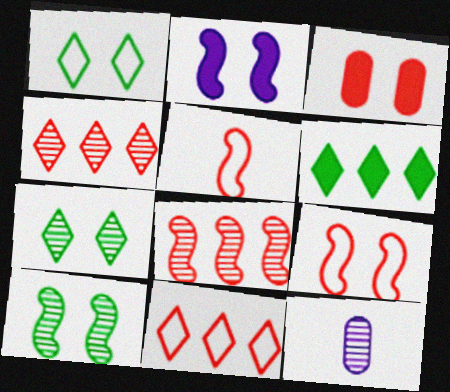[[2, 9, 10], 
[3, 4, 5], 
[4, 10, 12], 
[6, 9, 12], 
[7, 8, 12]]